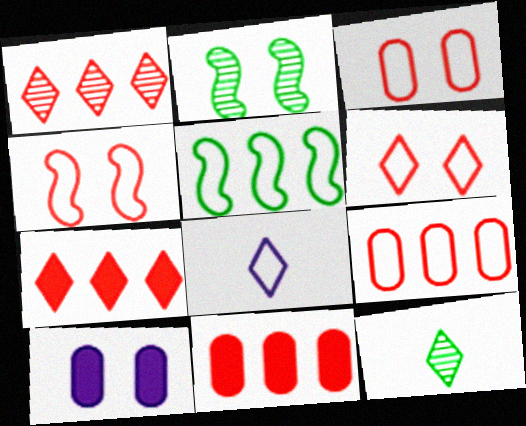[[2, 6, 10], 
[2, 8, 11], 
[3, 4, 6], 
[3, 5, 8]]